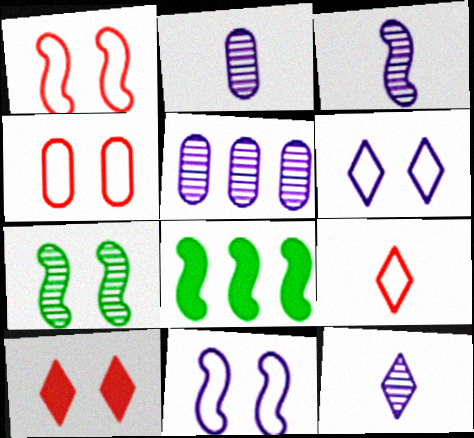[[1, 3, 8], 
[2, 3, 12], 
[4, 8, 12]]